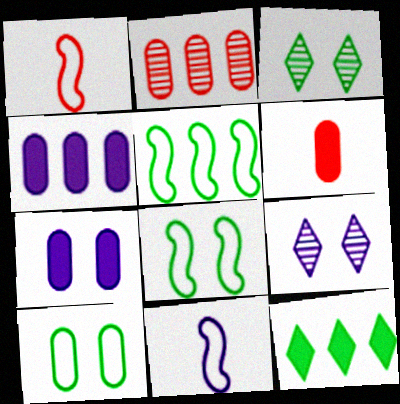[[1, 3, 4], 
[4, 9, 11], 
[5, 6, 9]]